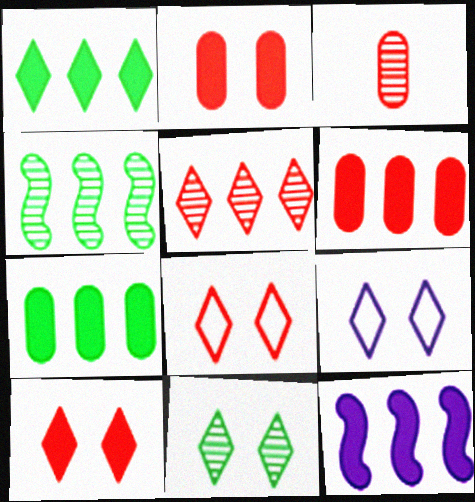[[1, 6, 12], 
[9, 10, 11]]